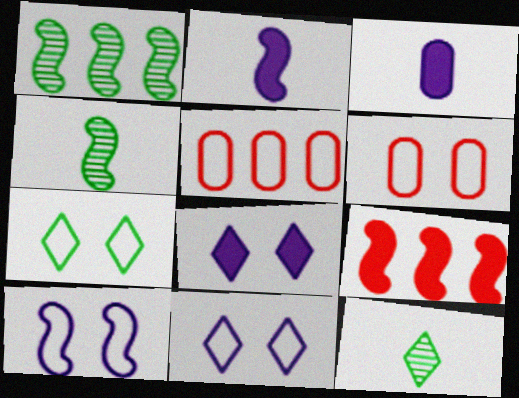[[4, 5, 8], 
[4, 9, 10], 
[6, 7, 10]]